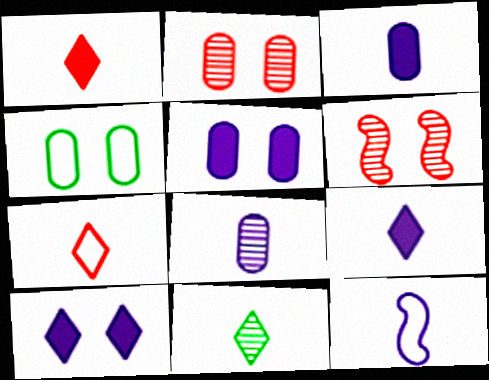[[2, 4, 5], 
[4, 6, 10], 
[7, 9, 11], 
[8, 9, 12]]